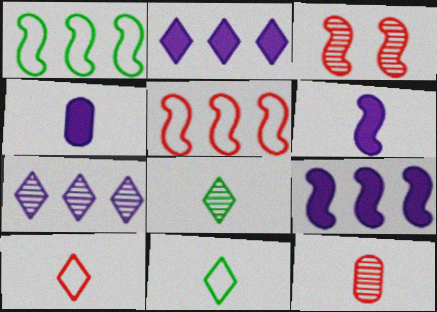[[1, 3, 6], 
[6, 11, 12]]